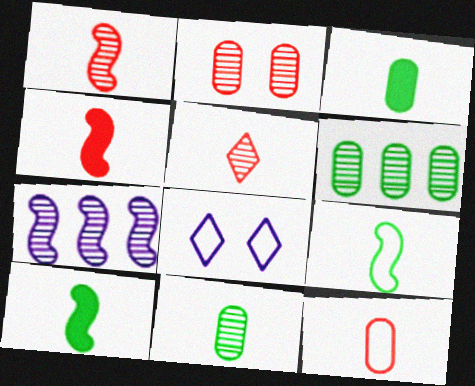[[4, 5, 12], 
[4, 6, 8]]